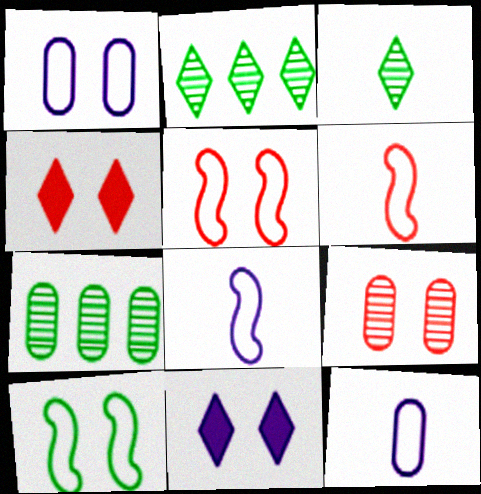[[4, 5, 9], 
[4, 7, 8], 
[6, 7, 11], 
[9, 10, 11]]